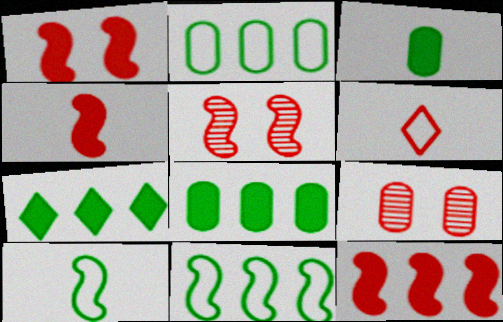[[1, 4, 12], 
[6, 9, 12]]